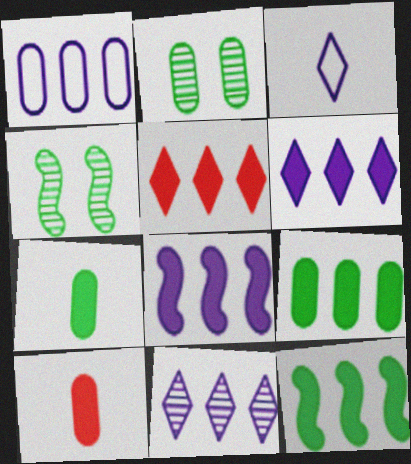[[1, 2, 10], 
[1, 8, 11], 
[5, 8, 9]]